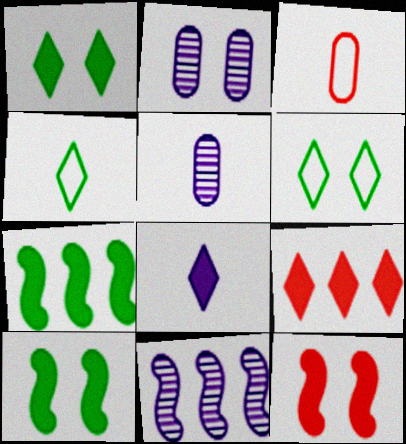[[1, 3, 11], 
[1, 8, 9], 
[2, 6, 12]]